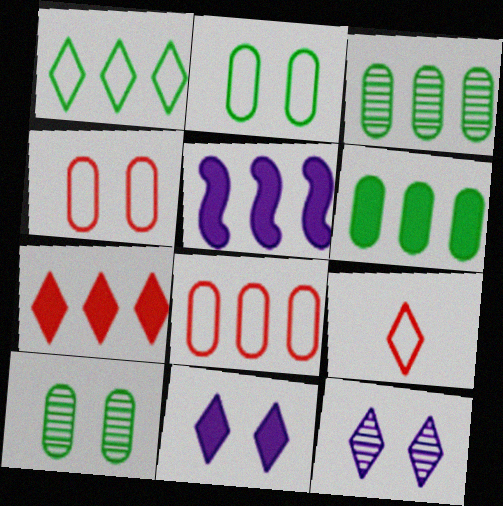[[5, 6, 7], 
[5, 9, 10]]